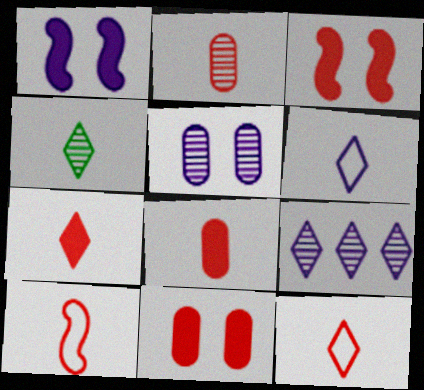[[2, 7, 10], 
[4, 6, 7]]